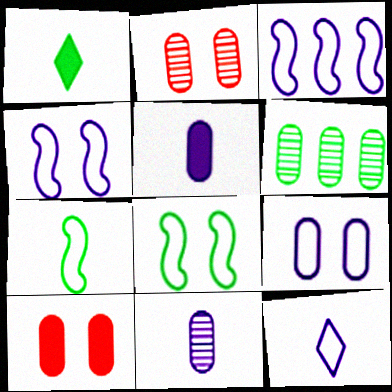[[1, 2, 3], 
[1, 6, 8], 
[2, 6, 11], 
[3, 9, 12]]